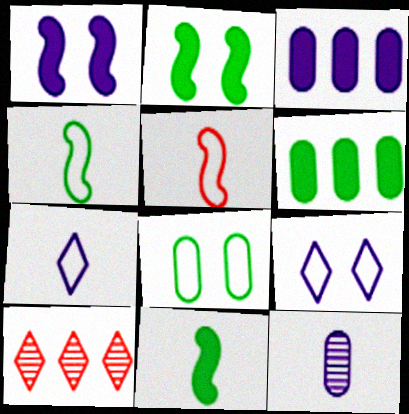[]